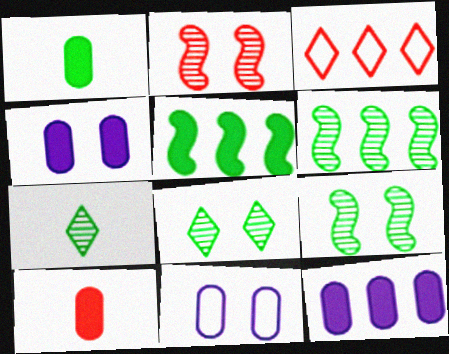[[2, 3, 10], 
[3, 6, 12]]